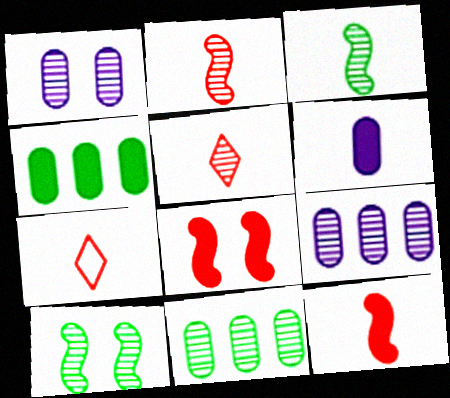[[3, 6, 7], 
[5, 9, 10]]